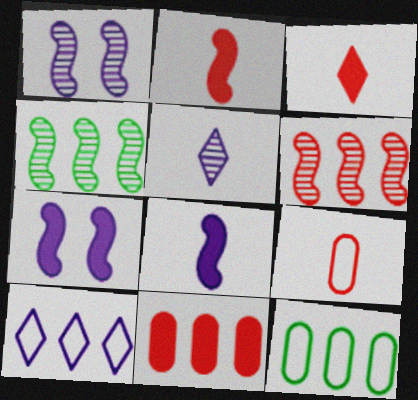[[1, 3, 12], 
[4, 10, 11]]